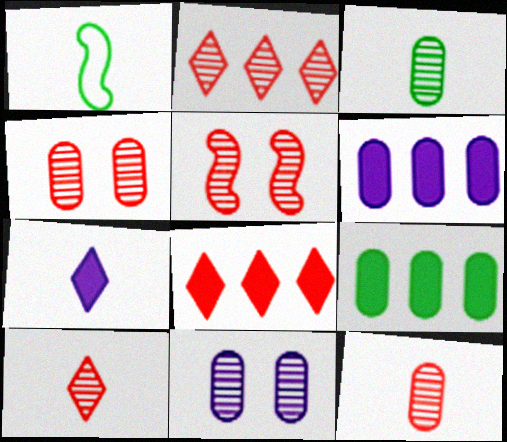[[1, 7, 12], 
[1, 8, 11], 
[2, 5, 12]]